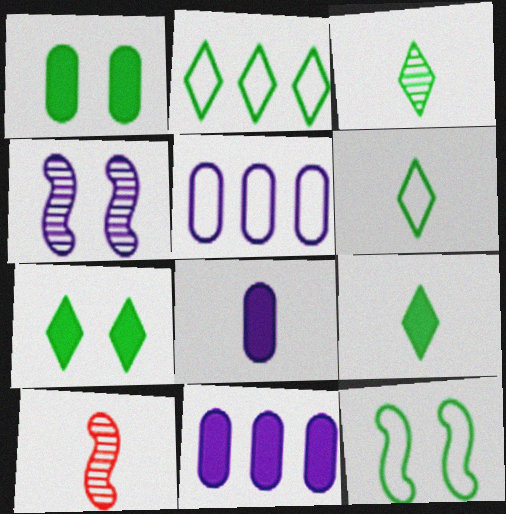[[2, 3, 7], 
[3, 6, 9], 
[5, 7, 10], 
[6, 8, 10]]